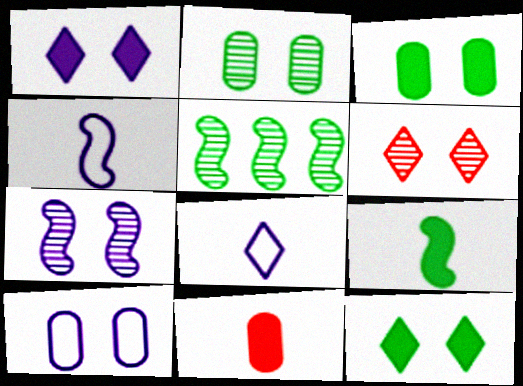[[1, 7, 10], 
[2, 6, 7]]